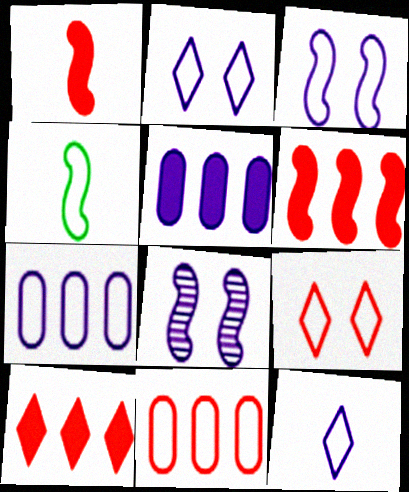[[2, 4, 11], 
[3, 7, 12], 
[4, 6, 8], 
[4, 7, 9], 
[5, 8, 12]]